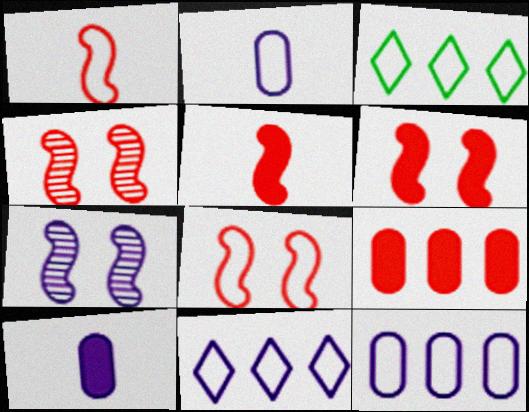[[2, 3, 8], 
[3, 4, 10], 
[4, 6, 8], 
[7, 10, 11]]